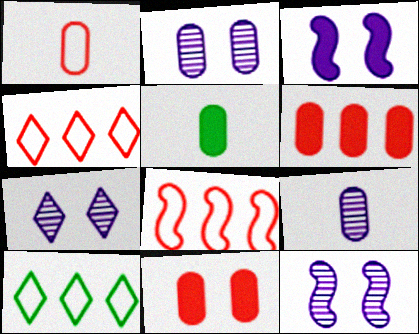[[1, 5, 9], 
[2, 7, 12], 
[4, 5, 12], 
[5, 7, 8]]